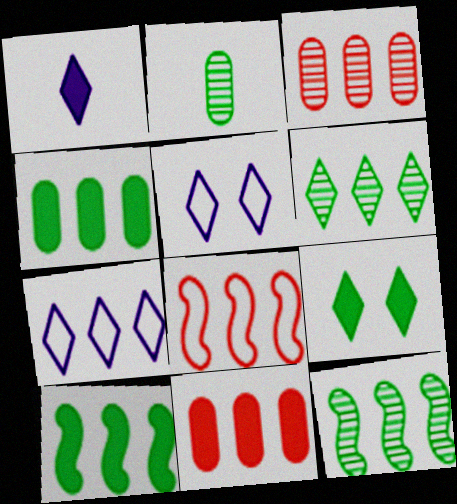[[3, 7, 10], 
[7, 11, 12]]